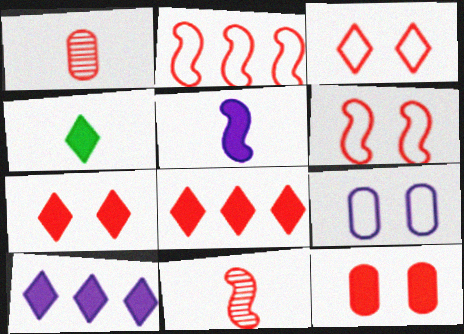[[1, 2, 7], 
[1, 6, 8], 
[4, 7, 10]]